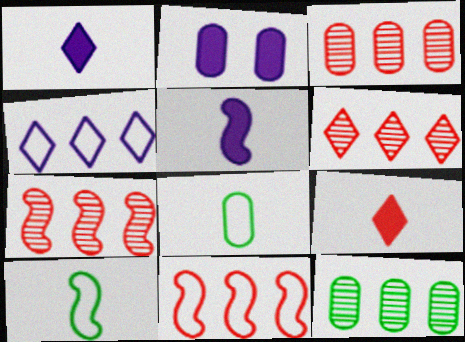[[2, 3, 8], 
[2, 6, 10], 
[3, 6, 7]]